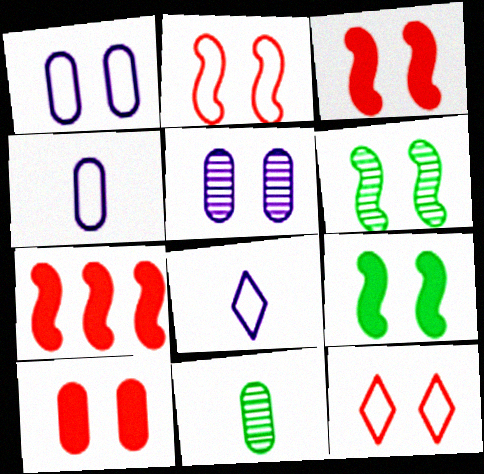[[5, 9, 12]]